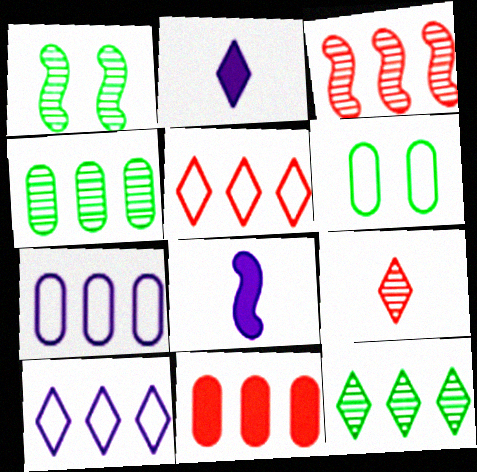[[2, 3, 6], 
[3, 5, 11], 
[4, 7, 11]]